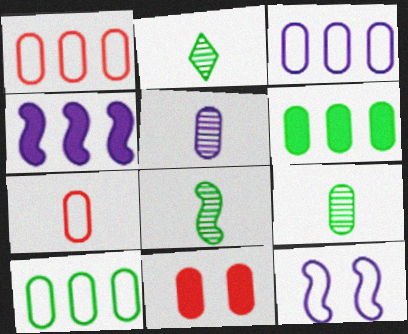[[1, 3, 10], 
[2, 8, 9], 
[3, 9, 11], 
[5, 10, 11]]